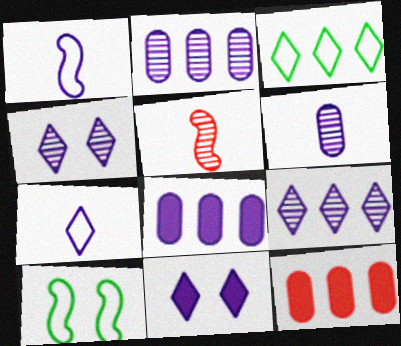[[1, 2, 11], 
[1, 4, 8], 
[7, 9, 11]]